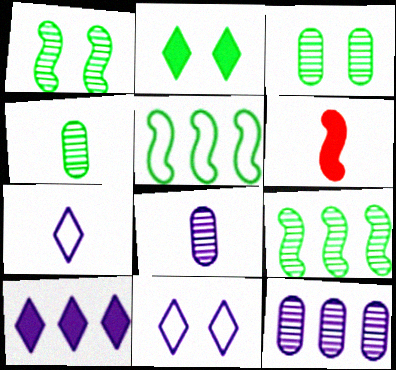[[2, 4, 5], 
[4, 6, 7]]